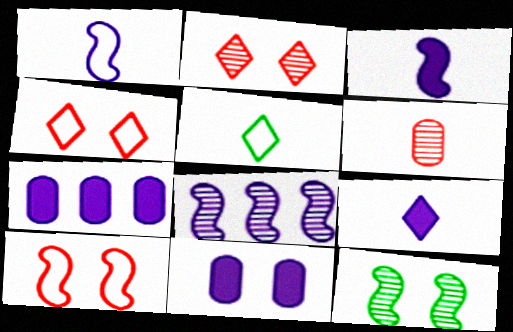[[3, 5, 6], 
[4, 11, 12]]